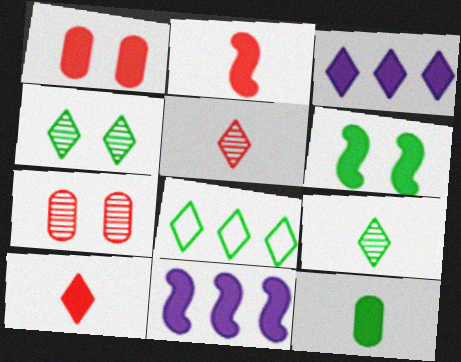[[2, 6, 11]]